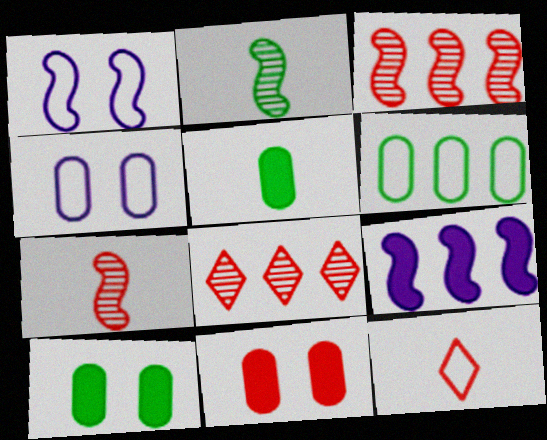[[1, 5, 8], 
[1, 6, 12], 
[3, 11, 12], 
[6, 8, 9]]